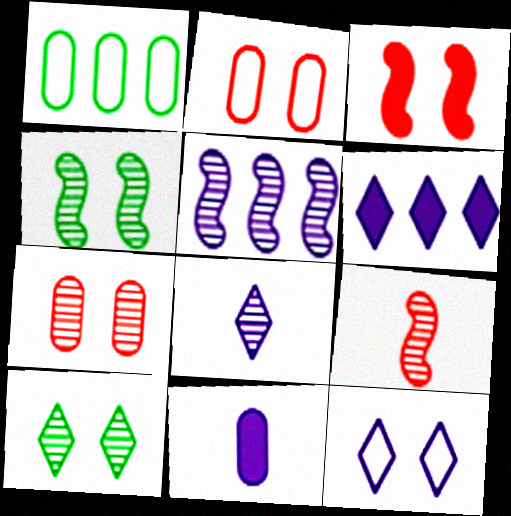[[1, 3, 8], 
[1, 7, 11], 
[4, 5, 9], 
[5, 11, 12], 
[6, 8, 12]]